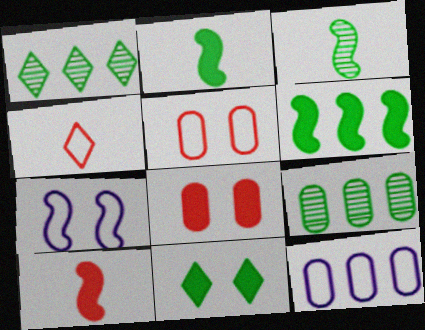[]